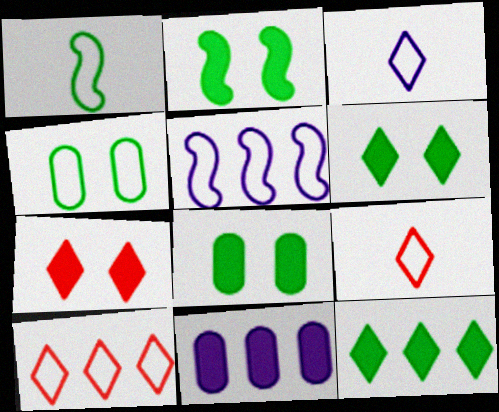[[2, 6, 8], 
[4, 5, 9]]